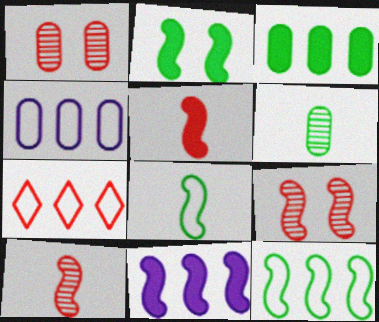[[1, 5, 7], 
[2, 5, 11], 
[4, 7, 12], 
[8, 9, 11]]